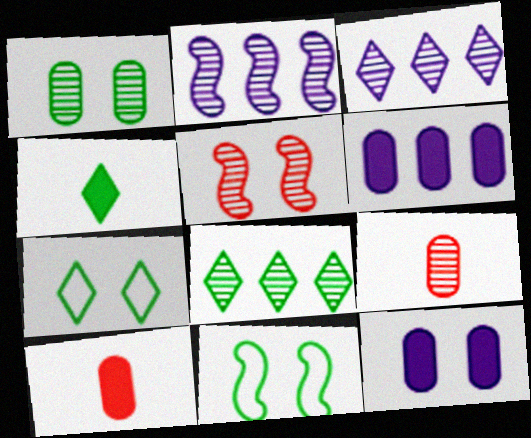[[2, 7, 10], 
[3, 10, 11], 
[4, 7, 8], 
[5, 7, 12]]